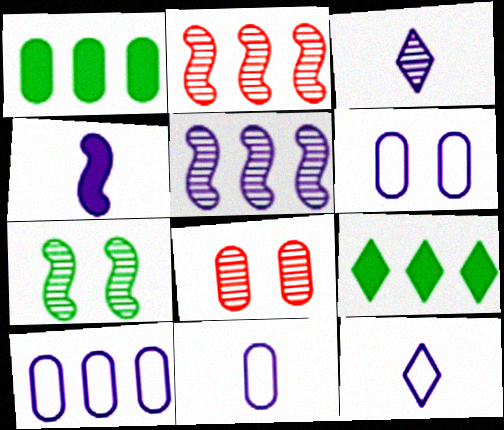[[1, 8, 11], 
[2, 9, 10], 
[3, 4, 11], 
[6, 10, 11]]